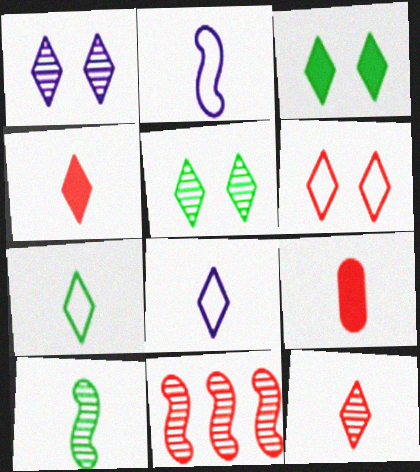[[1, 3, 6], 
[6, 9, 11], 
[8, 9, 10]]